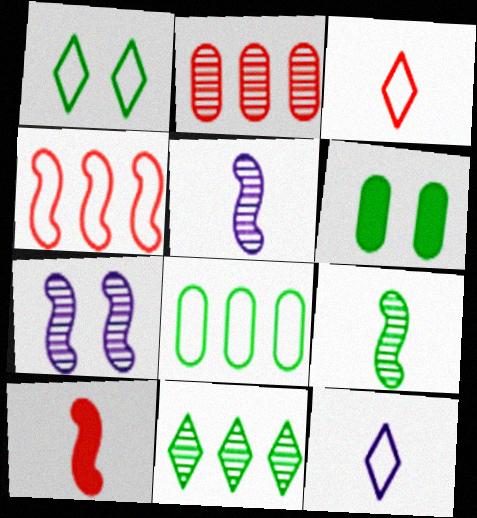[]